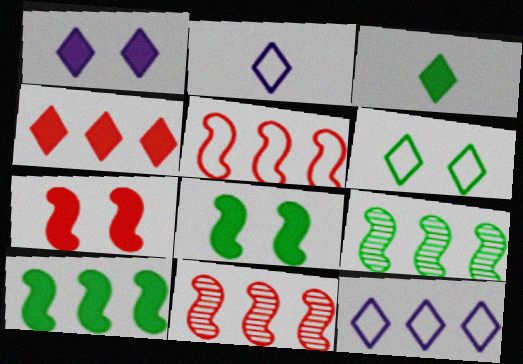[[1, 3, 4]]